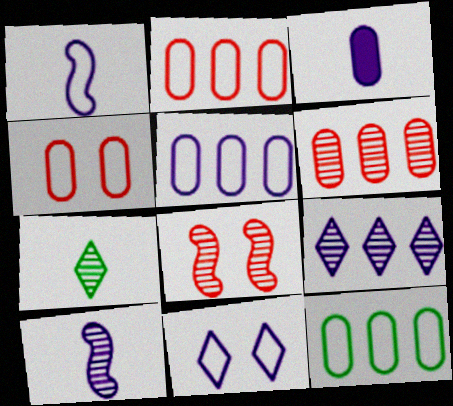[[1, 5, 11], 
[2, 5, 12]]